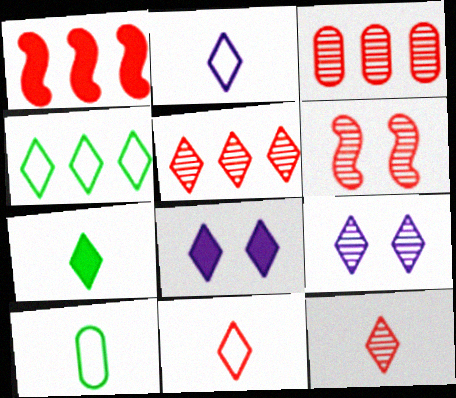[[1, 9, 10], 
[2, 7, 12], 
[3, 6, 12], 
[4, 8, 12]]